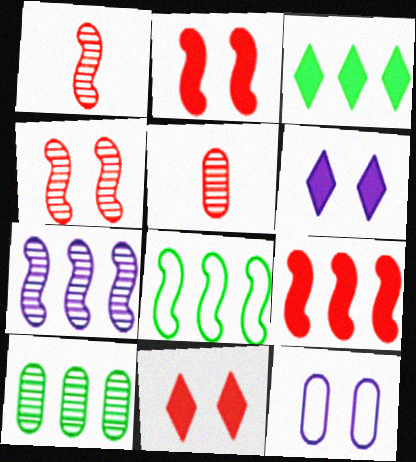[[1, 3, 12], 
[3, 8, 10], 
[5, 6, 8], 
[7, 8, 9]]